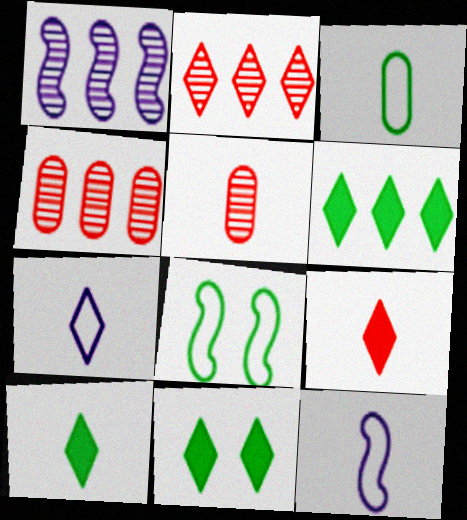[[2, 7, 11], 
[4, 11, 12], 
[5, 10, 12], 
[6, 10, 11]]